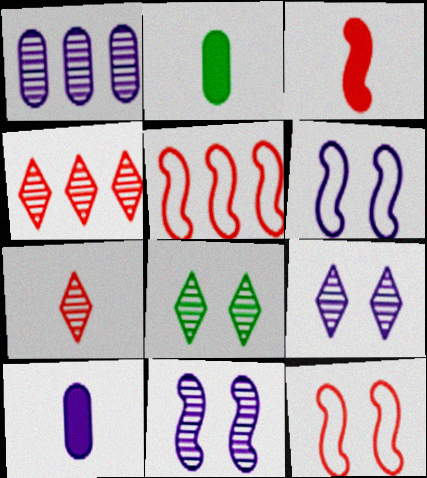[[2, 4, 6], 
[2, 5, 9], 
[5, 8, 10]]